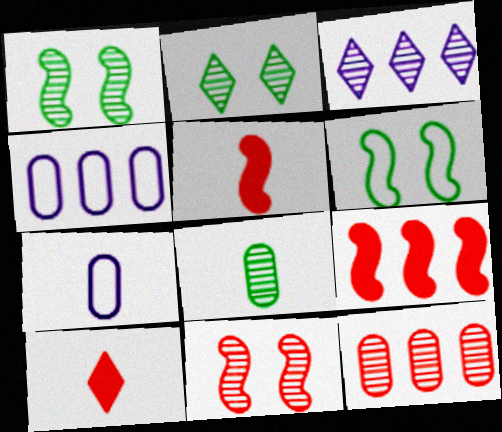[[1, 4, 10], 
[2, 4, 5], 
[2, 7, 9], 
[3, 8, 11]]